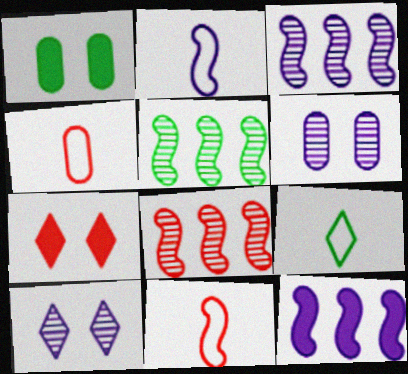[[1, 5, 9], 
[2, 4, 9], 
[3, 5, 8], 
[4, 7, 8]]